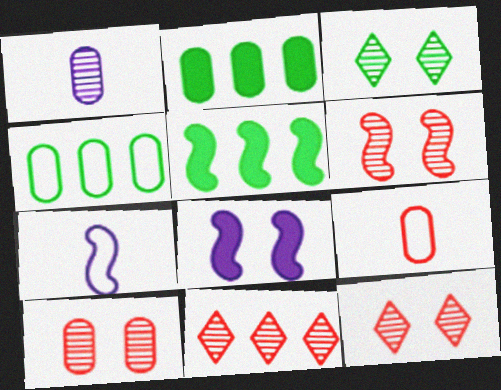[[2, 7, 12], 
[5, 6, 7], 
[6, 10, 12]]